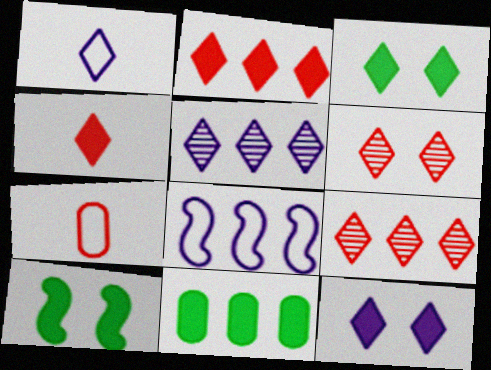[[1, 3, 9], 
[1, 5, 12], 
[5, 7, 10], 
[8, 9, 11]]